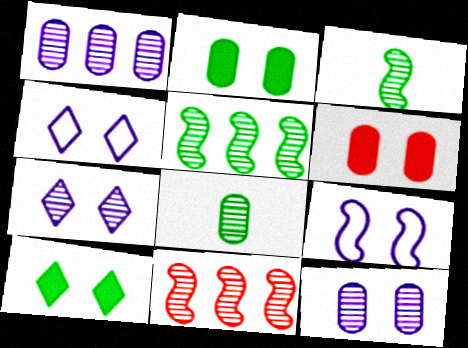[[7, 8, 11]]